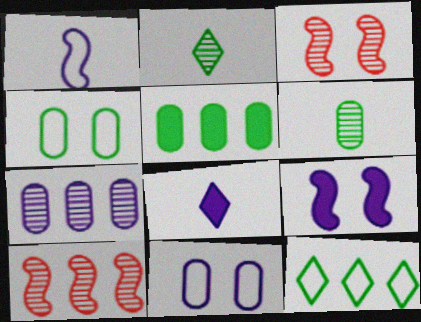[[2, 3, 7], 
[4, 5, 6], 
[4, 8, 10]]